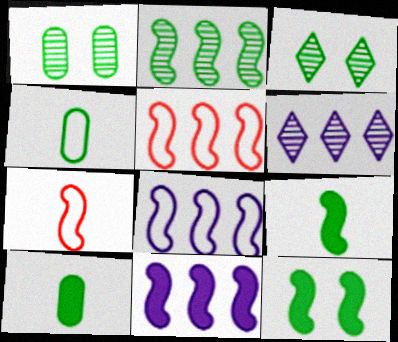[[2, 5, 11]]